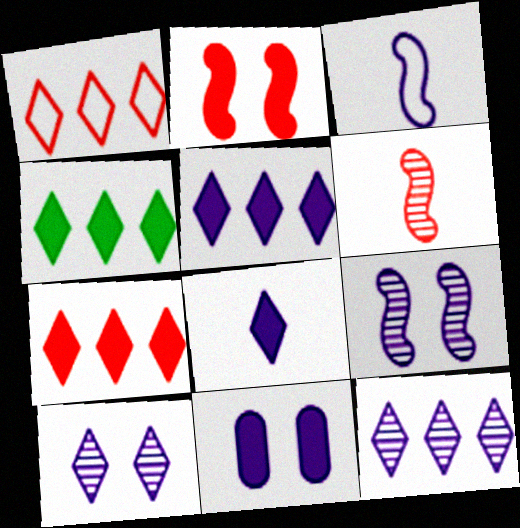[[1, 4, 12], 
[3, 11, 12], 
[4, 5, 7]]